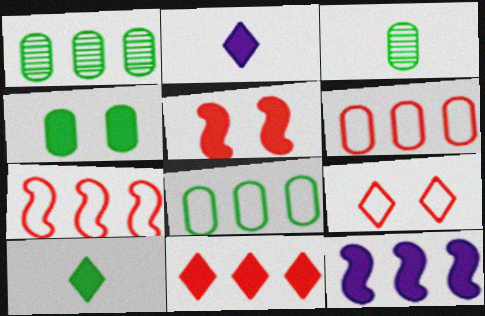[[3, 4, 8], 
[3, 9, 12]]